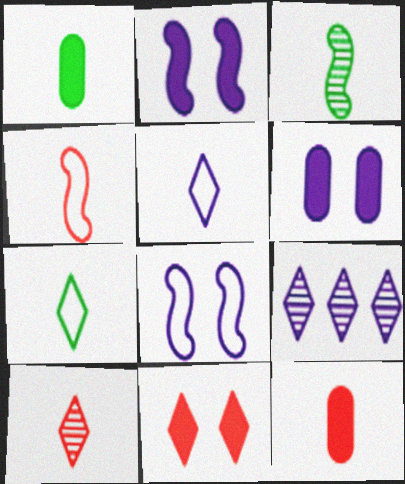[[1, 3, 7], 
[3, 5, 12], 
[4, 10, 12], 
[7, 9, 11]]